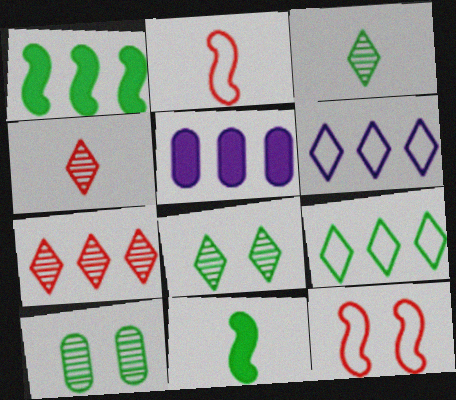[[2, 5, 8], 
[3, 5, 12], 
[9, 10, 11]]